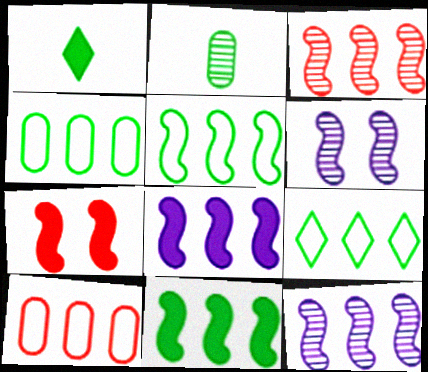[[1, 6, 10], 
[3, 5, 8], 
[4, 5, 9]]